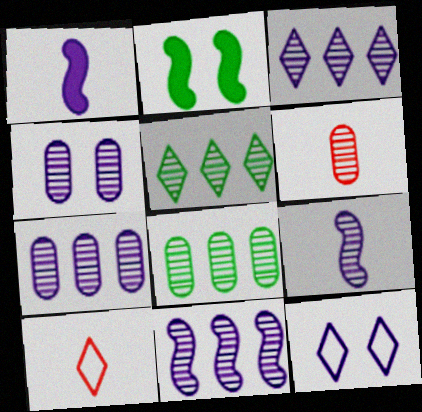[[1, 7, 12], 
[2, 7, 10], 
[3, 4, 9], 
[3, 7, 11], 
[4, 6, 8]]